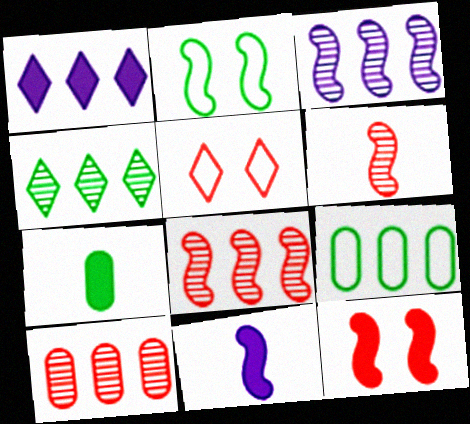[[1, 7, 12], 
[1, 8, 9], 
[2, 4, 7], 
[2, 8, 11], 
[3, 4, 10], 
[3, 5, 7]]